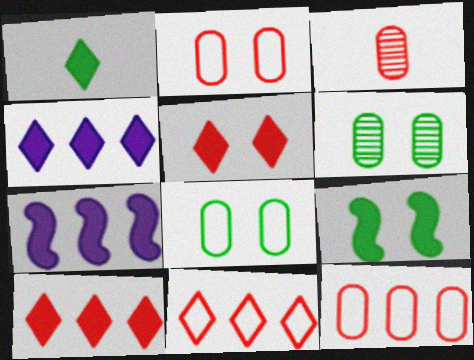[[1, 4, 5]]